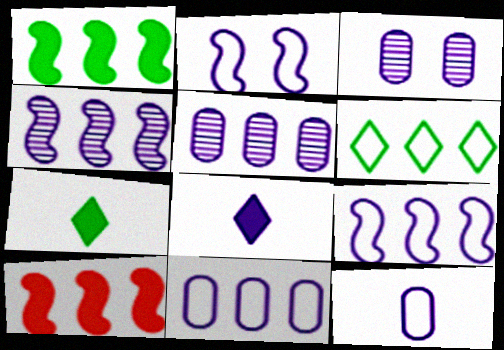[[2, 5, 8], 
[3, 8, 9], 
[5, 6, 10]]